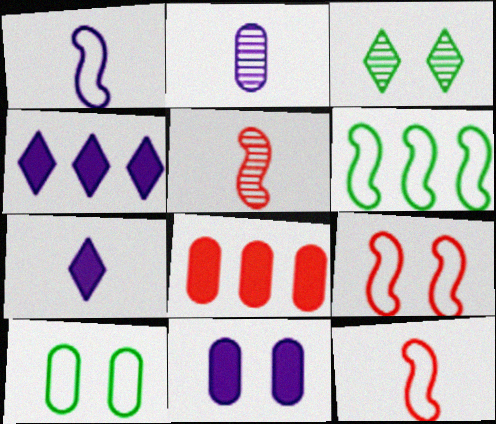[[1, 2, 7], 
[1, 3, 8], 
[1, 6, 9], 
[2, 8, 10], 
[3, 9, 11], 
[4, 5, 10]]